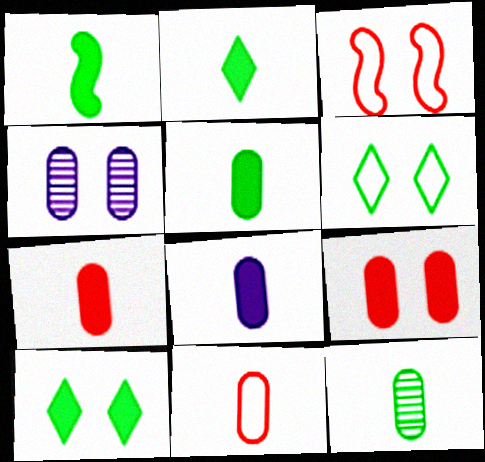[[1, 2, 5], 
[3, 4, 10], 
[5, 7, 8], 
[8, 11, 12]]